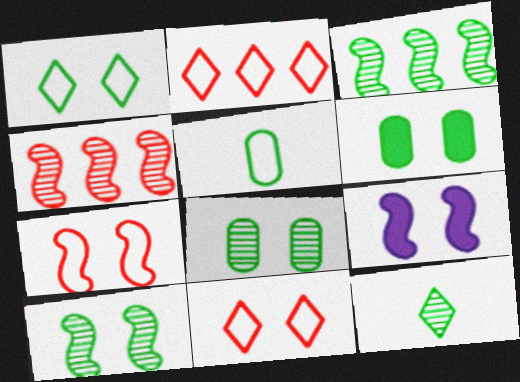[[1, 6, 10], 
[3, 8, 12], 
[7, 9, 10], 
[8, 9, 11]]